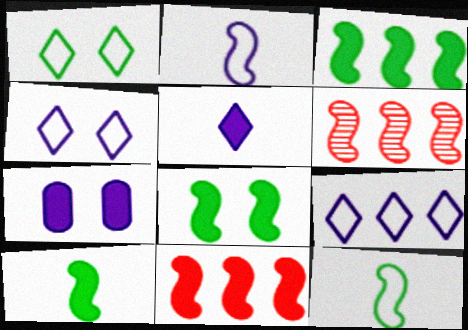[[2, 6, 8], 
[3, 8, 10]]